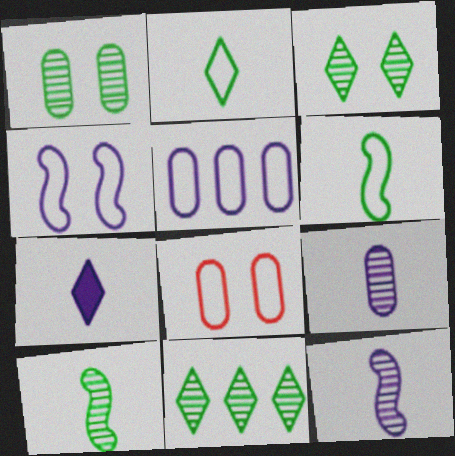[[1, 10, 11]]